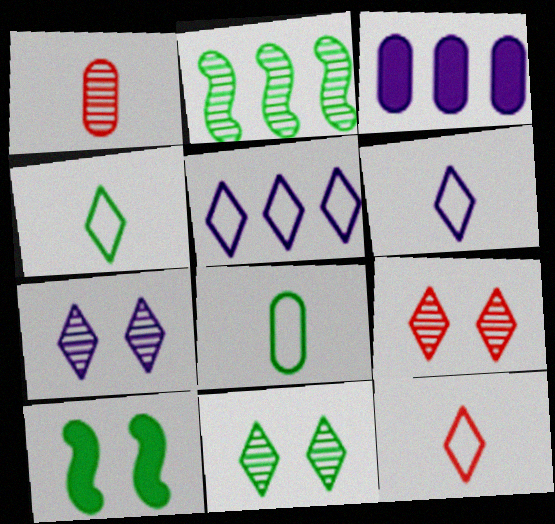[[1, 2, 7], 
[1, 5, 10], 
[4, 6, 12], 
[7, 9, 11]]